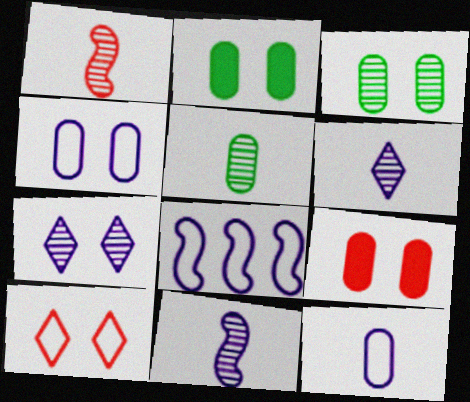[[1, 5, 6], 
[3, 4, 9]]